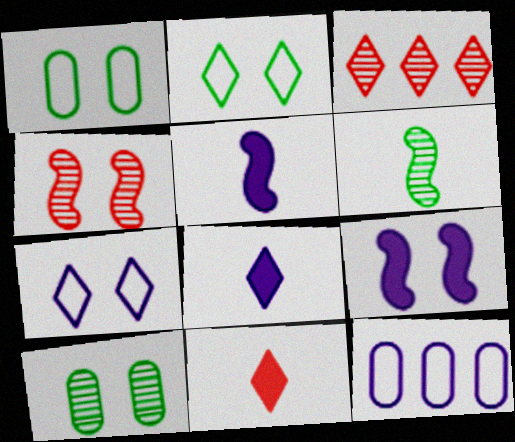[[1, 3, 5], 
[2, 3, 8]]